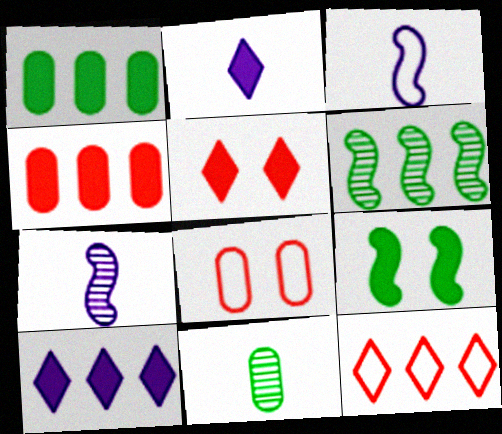[[2, 4, 9], 
[2, 6, 8]]